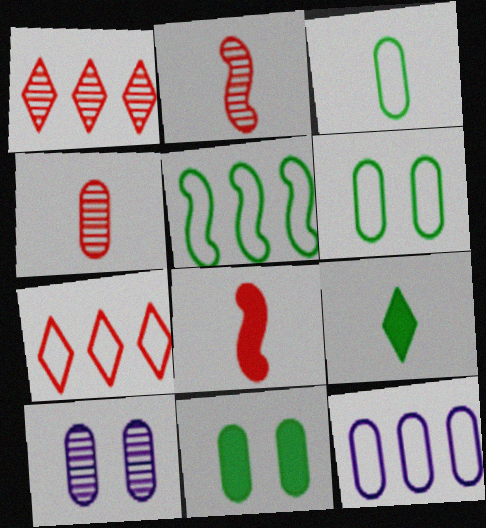[[4, 11, 12], 
[5, 7, 12]]